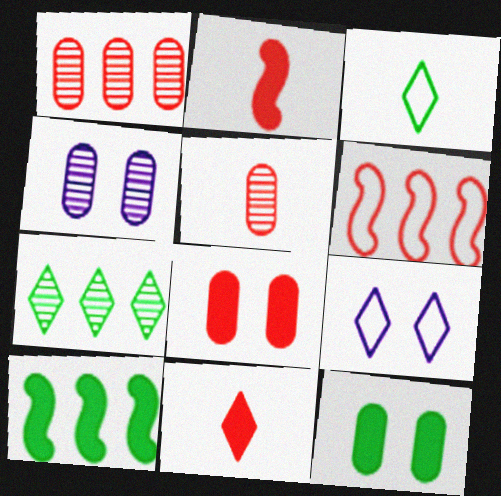[[5, 9, 10], 
[7, 9, 11]]